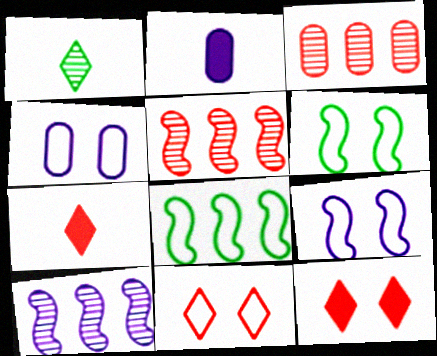[[4, 6, 11]]